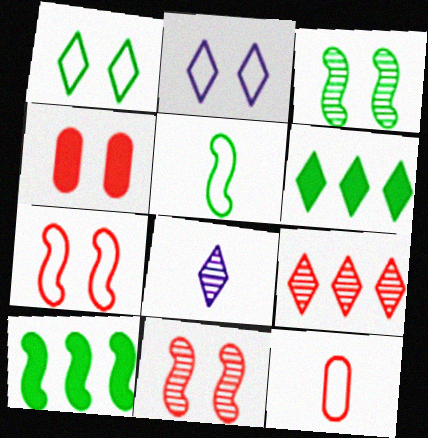[[2, 3, 4], 
[3, 5, 10]]